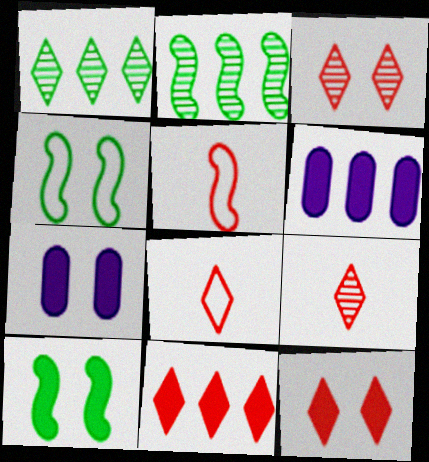[[1, 5, 7], 
[2, 7, 8], 
[3, 4, 7], 
[3, 8, 11], 
[4, 6, 9], 
[7, 10, 12]]